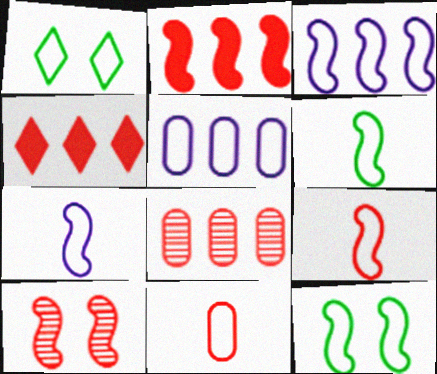[[1, 3, 11], 
[1, 5, 9], 
[2, 9, 10], 
[3, 9, 12], 
[4, 10, 11], 
[6, 7, 9]]